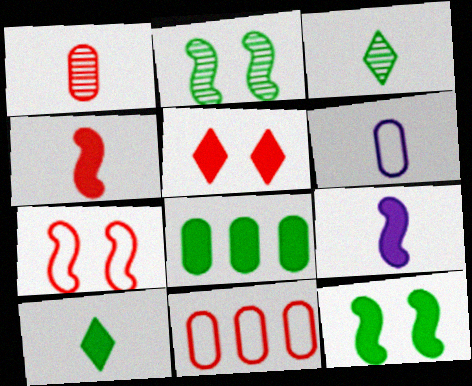[[3, 4, 6], 
[5, 8, 9], 
[8, 10, 12]]